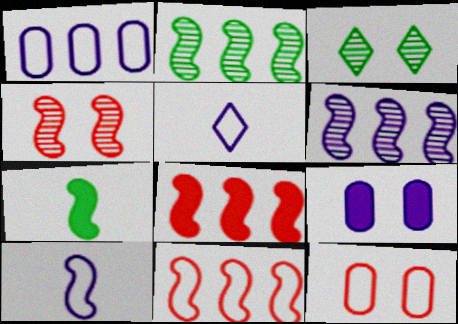[[5, 6, 9]]